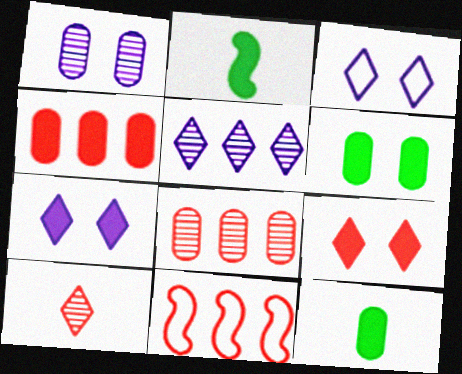[[2, 3, 8], 
[2, 4, 7]]